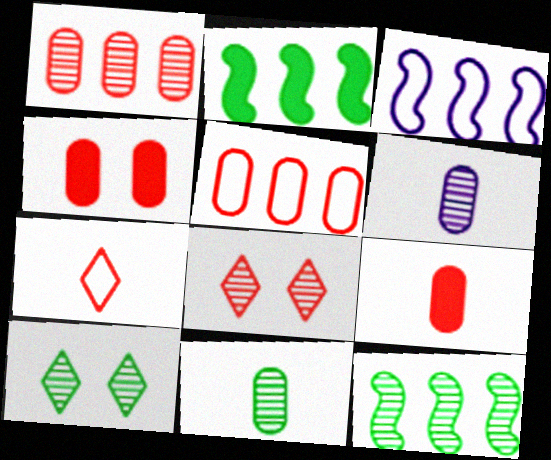[[3, 9, 10], 
[6, 8, 12], 
[10, 11, 12]]